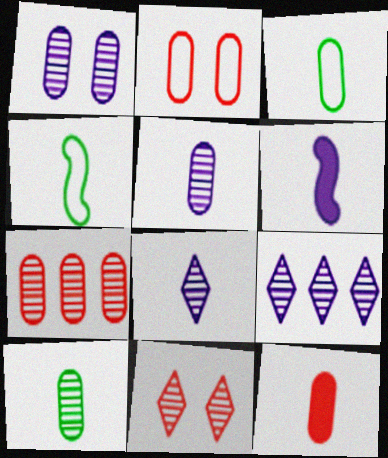[[1, 7, 10], 
[2, 7, 12], 
[3, 5, 12], 
[4, 8, 12]]